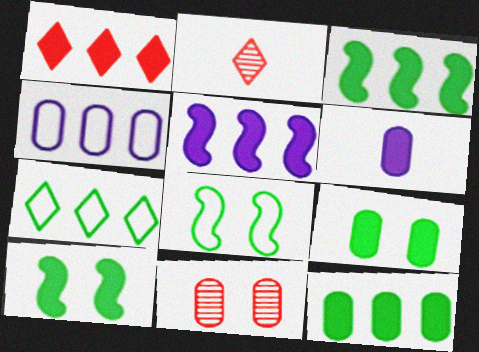[[1, 5, 12], 
[1, 6, 10], 
[2, 4, 10]]